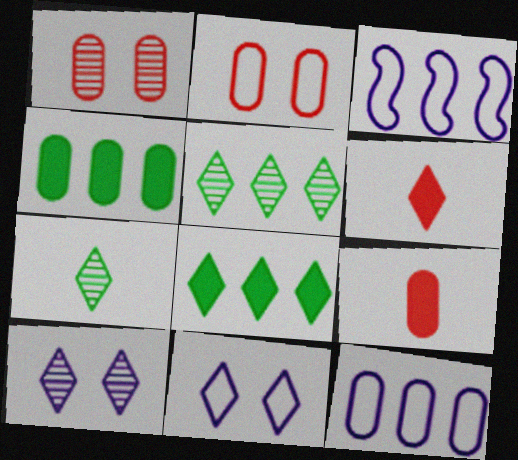[[5, 6, 11]]